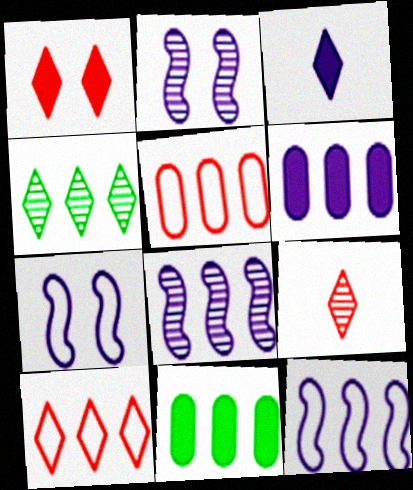[[1, 9, 10], 
[7, 9, 11], 
[8, 10, 11]]